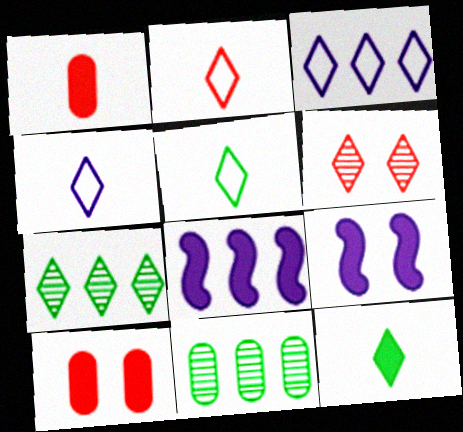[[2, 4, 5], 
[2, 9, 11], 
[3, 6, 12], 
[8, 10, 12]]